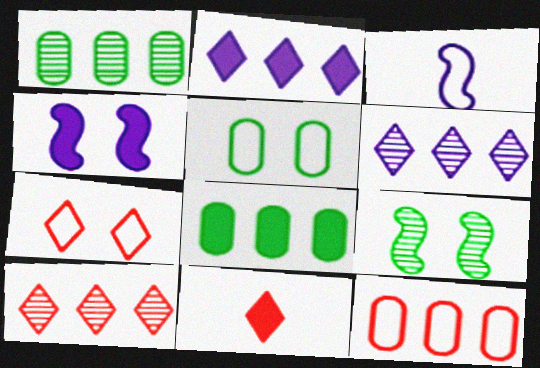[[4, 8, 11], 
[7, 10, 11]]